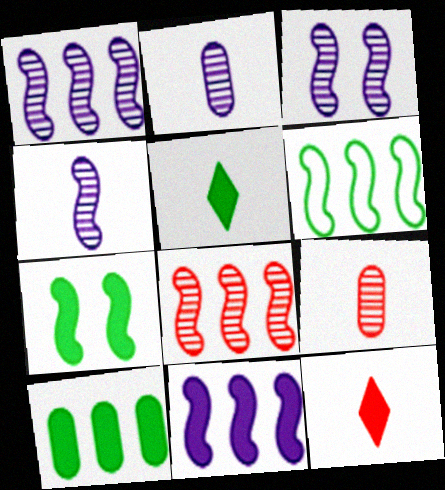[[1, 3, 4], 
[5, 7, 10], 
[6, 8, 11]]